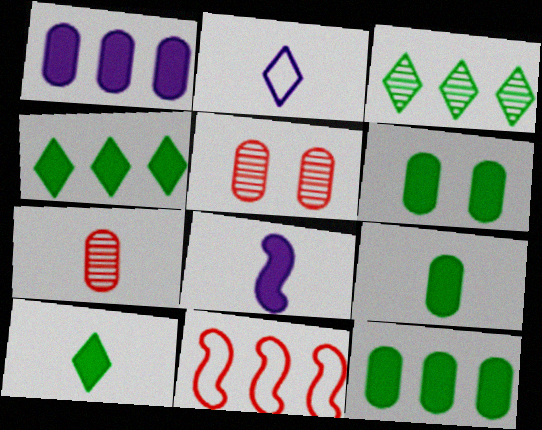[[1, 3, 11], 
[6, 9, 12]]